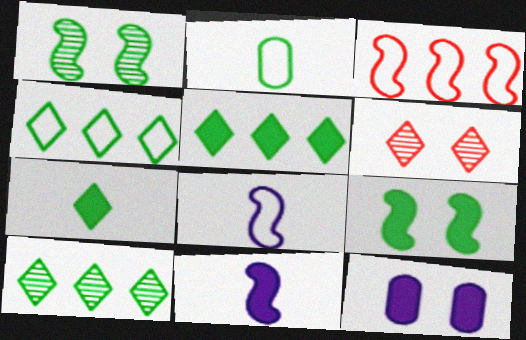[[1, 2, 5], 
[1, 3, 11], 
[2, 9, 10], 
[4, 5, 10]]